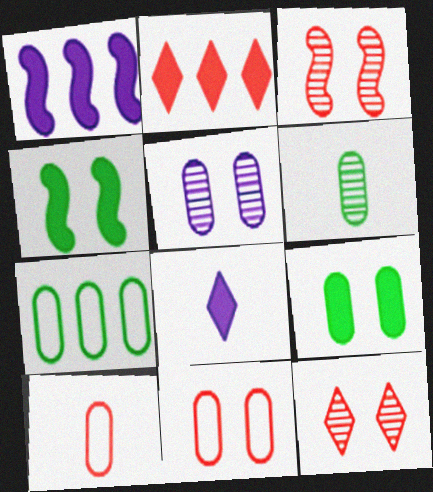[[2, 3, 10], 
[3, 7, 8], 
[5, 9, 11], 
[6, 7, 9]]